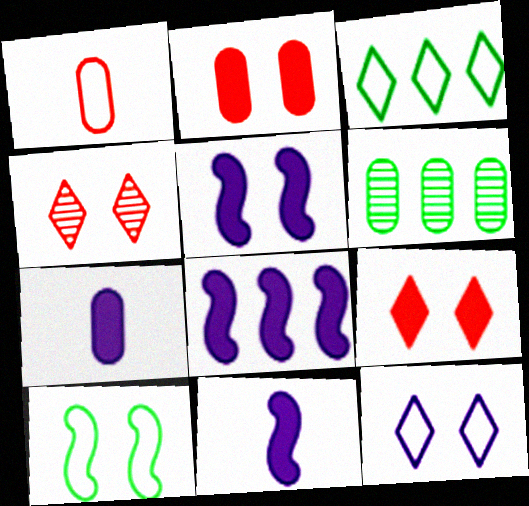[[5, 8, 11]]